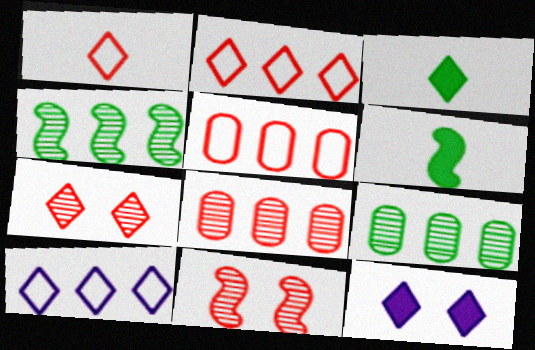[[3, 7, 10]]